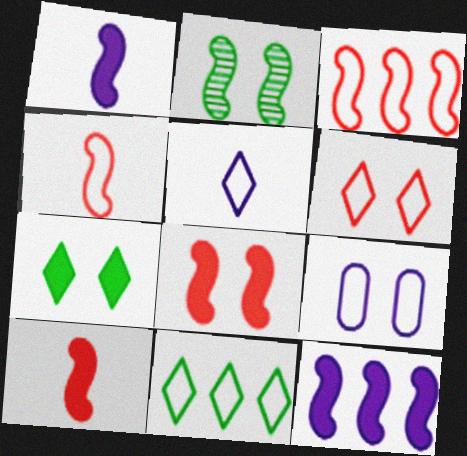[[1, 2, 3], 
[2, 4, 12], 
[4, 9, 11], 
[5, 6, 11]]